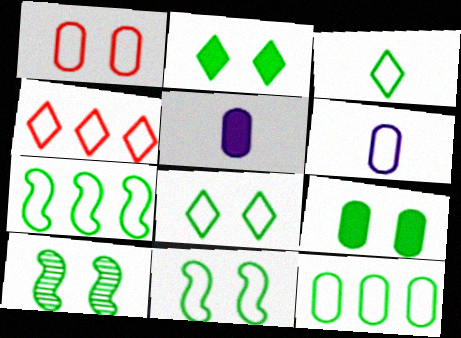[[1, 6, 12], 
[3, 11, 12], 
[4, 5, 10], 
[4, 6, 11], 
[8, 9, 10]]